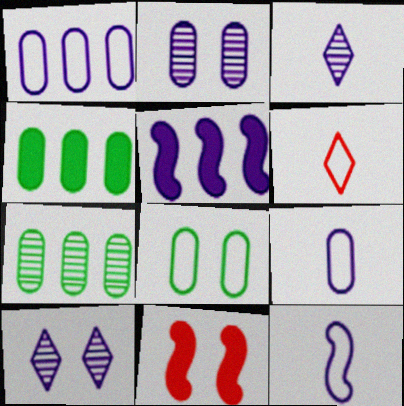[[5, 9, 10], 
[8, 10, 11]]